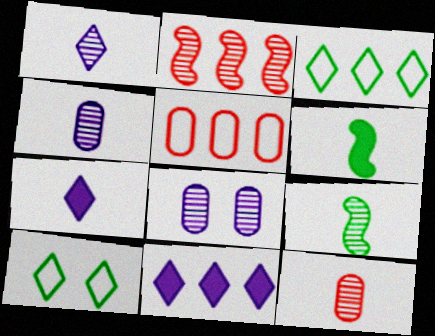[[1, 9, 12]]